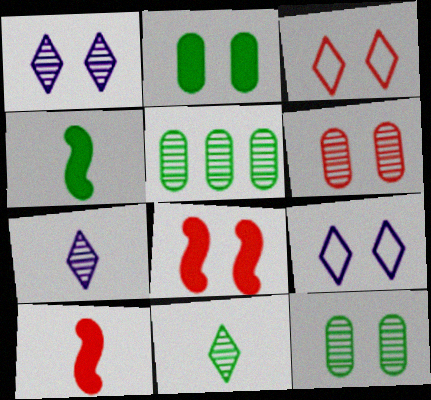[[3, 6, 8], 
[5, 9, 10], 
[8, 9, 12]]